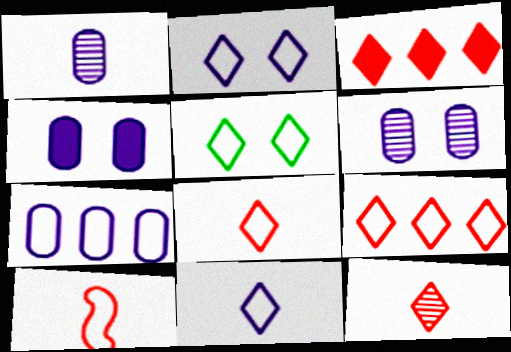[[1, 4, 7], 
[5, 7, 10], 
[5, 9, 11]]